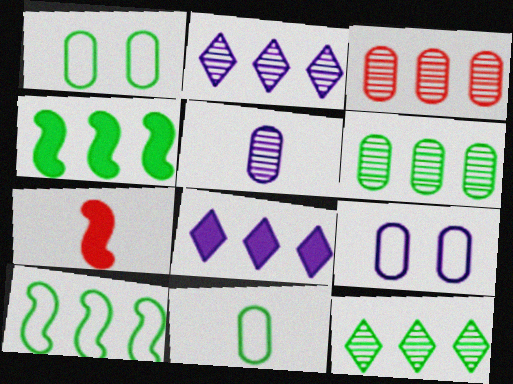[[1, 2, 7], 
[3, 8, 10], 
[7, 9, 12]]